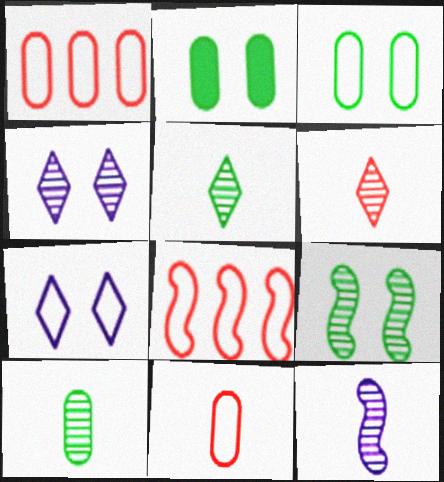[[6, 10, 12]]